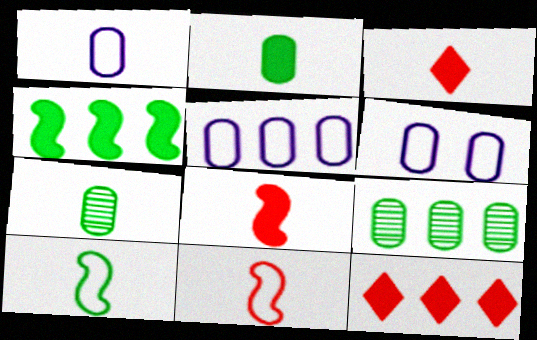[[1, 5, 6]]